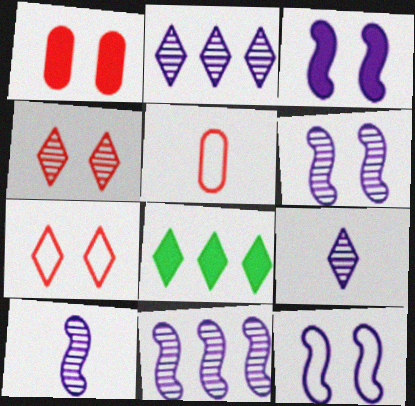[[3, 6, 12], 
[5, 6, 8], 
[6, 10, 11], 
[7, 8, 9]]